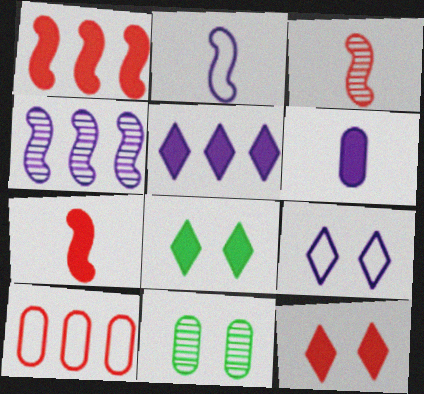[[1, 6, 8], 
[3, 10, 12], 
[4, 6, 9], 
[6, 10, 11]]